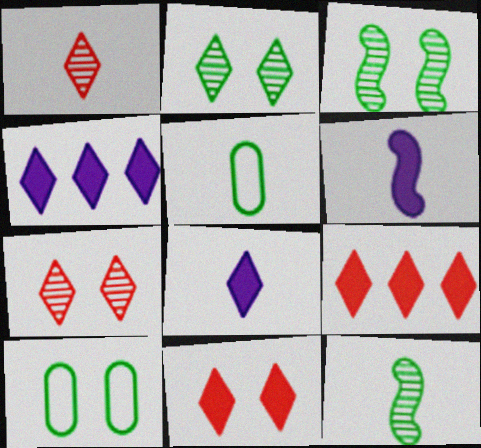[[1, 5, 6]]